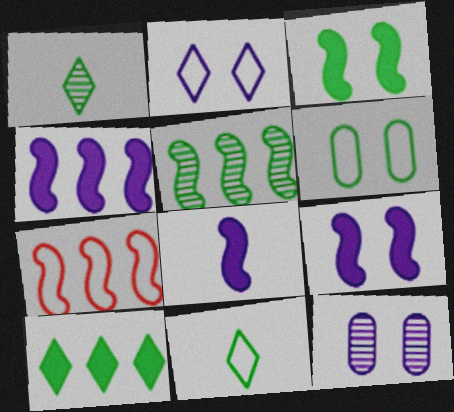[[2, 9, 12], 
[4, 5, 7], 
[4, 8, 9]]